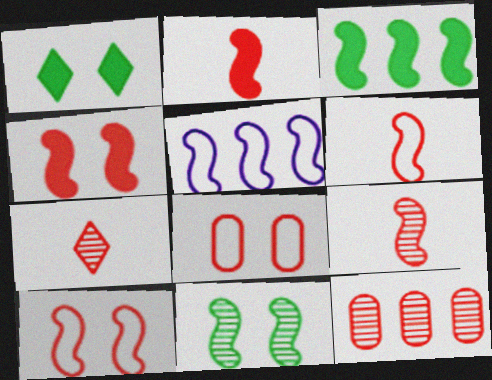[[2, 5, 11], 
[2, 6, 9]]